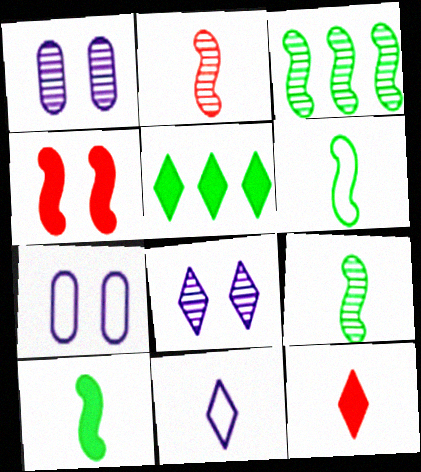[[2, 5, 7], 
[3, 7, 12], 
[6, 9, 10]]